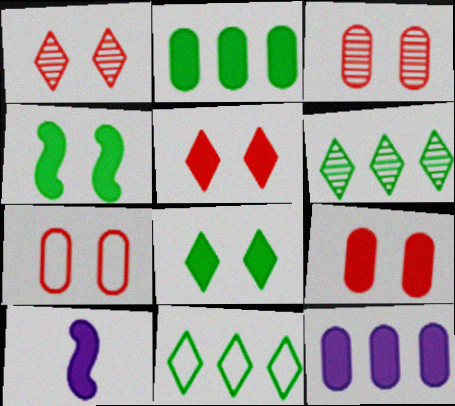[[2, 5, 10], 
[3, 7, 9], 
[3, 10, 11], 
[6, 7, 10]]